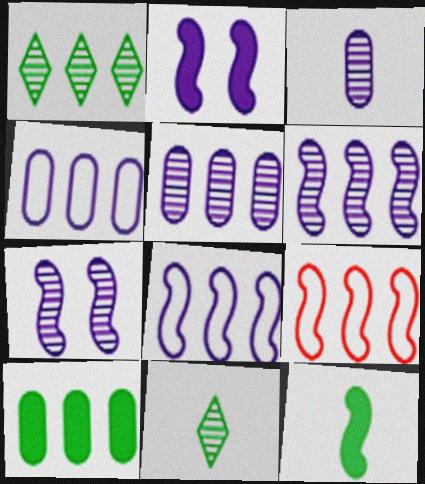[[7, 9, 12]]